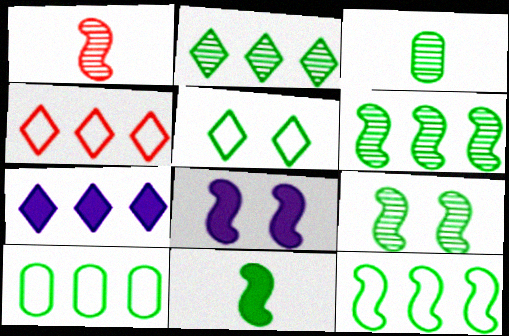[[1, 8, 12], 
[2, 3, 9], 
[2, 4, 7], 
[3, 4, 8], 
[9, 11, 12]]